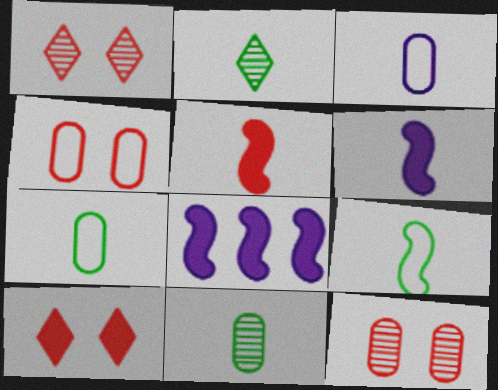[[1, 7, 8], 
[2, 3, 5], 
[2, 4, 8]]